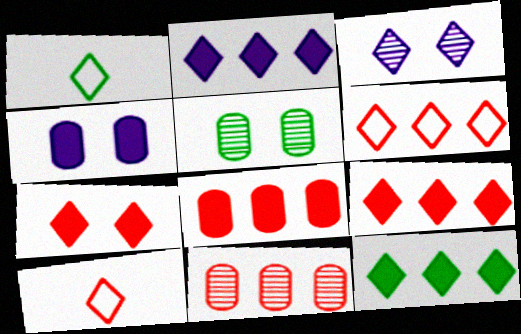[[1, 3, 9], 
[2, 9, 12], 
[3, 10, 12]]